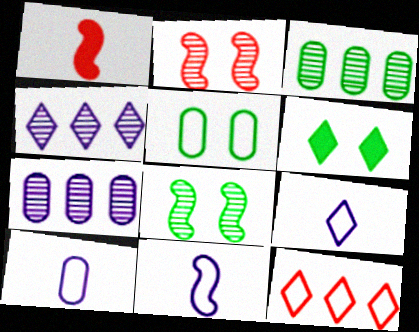[[1, 4, 5], 
[5, 6, 8], 
[5, 11, 12], 
[9, 10, 11]]